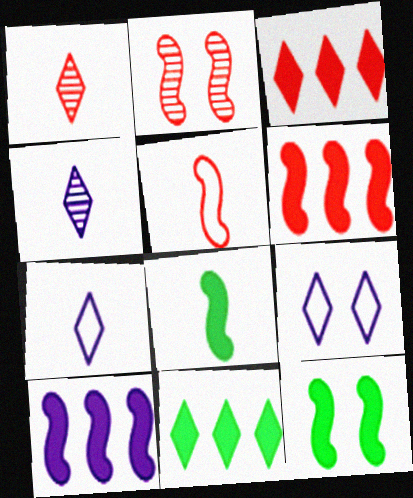[[1, 9, 11], 
[2, 5, 6]]